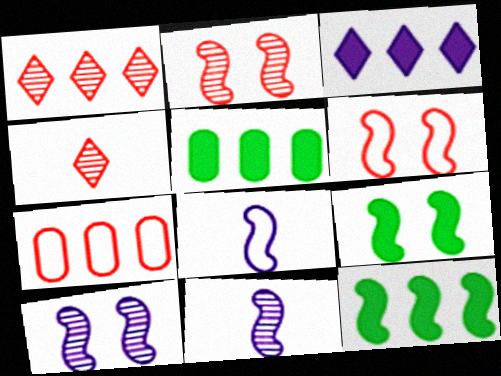[[2, 8, 12], 
[6, 9, 10], 
[6, 11, 12]]